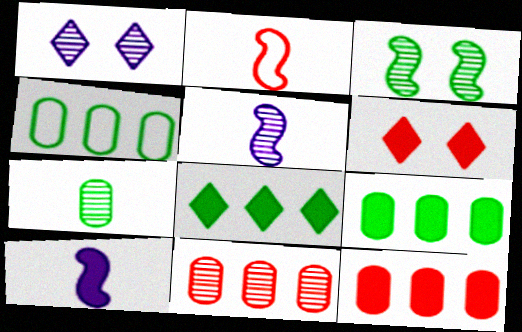[[1, 2, 9], 
[2, 6, 11], 
[4, 5, 6], 
[6, 9, 10]]